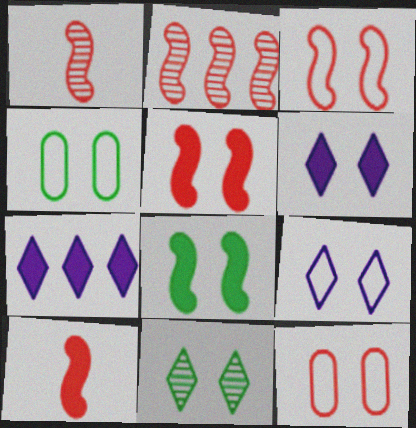[[1, 4, 7], 
[2, 3, 10], 
[3, 4, 9], 
[4, 8, 11]]